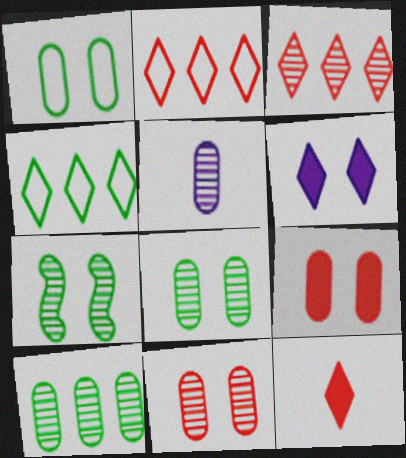[[3, 5, 7], 
[5, 10, 11]]